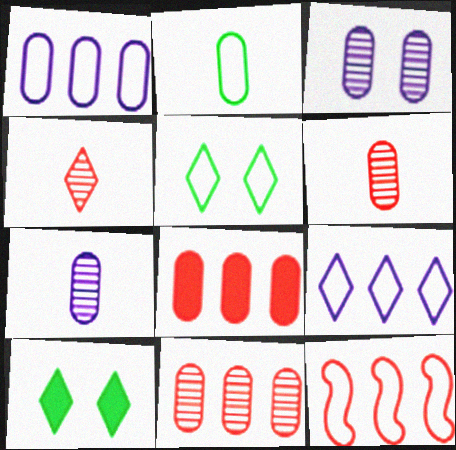[[2, 3, 8], 
[4, 9, 10], 
[7, 10, 12]]